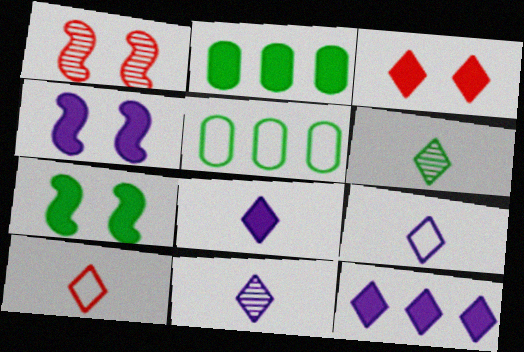[[1, 2, 9], 
[1, 5, 8], 
[5, 6, 7], 
[6, 8, 10], 
[8, 9, 11]]